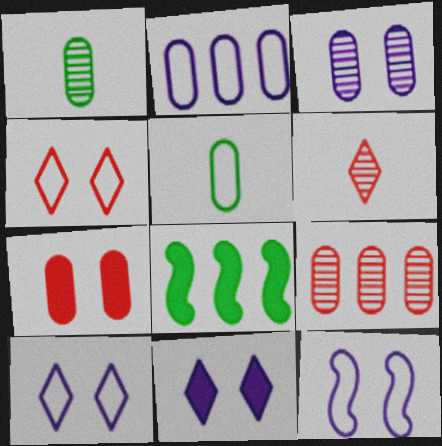[[1, 2, 7], 
[1, 3, 9], 
[3, 11, 12]]